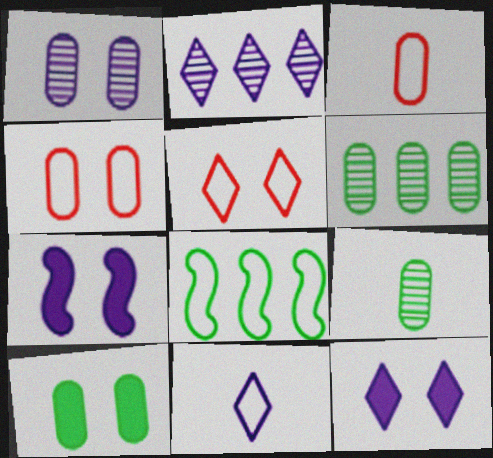[[1, 4, 10], 
[2, 11, 12], 
[4, 8, 11]]